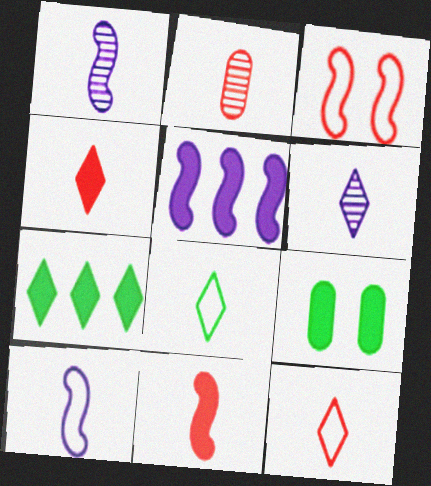[[2, 11, 12], 
[4, 5, 9], 
[4, 6, 8]]